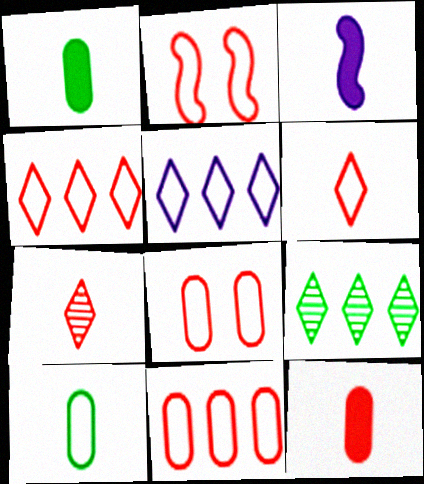[[2, 5, 10], 
[2, 6, 11], 
[3, 7, 10], 
[3, 8, 9]]